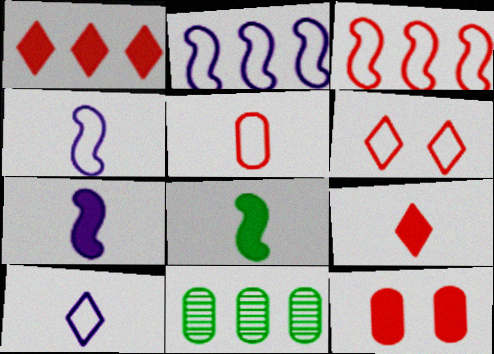[[1, 2, 11], 
[3, 5, 6], 
[6, 7, 11]]